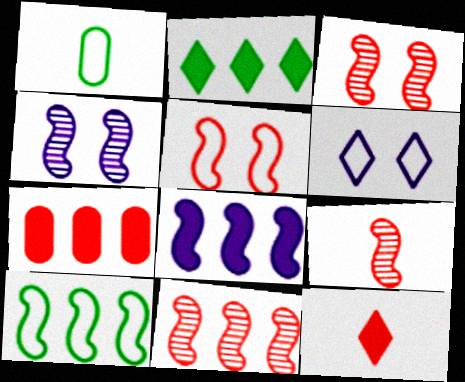[[2, 7, 8], 
[3, 9, 11], 
[8, 10, 11]]